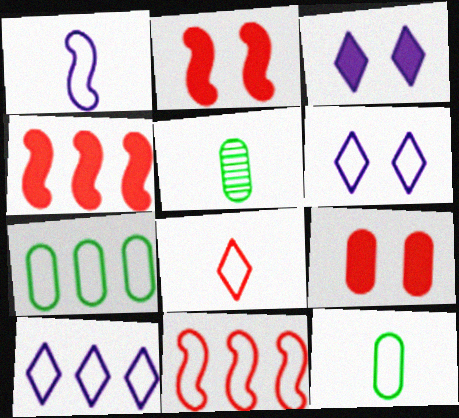[[1, 8, 12], 
[2, 5, 10], 
[3, 5, 11], 
[4, 5, 6], 
[6, 11, 12], 
[7, 10, 11]]